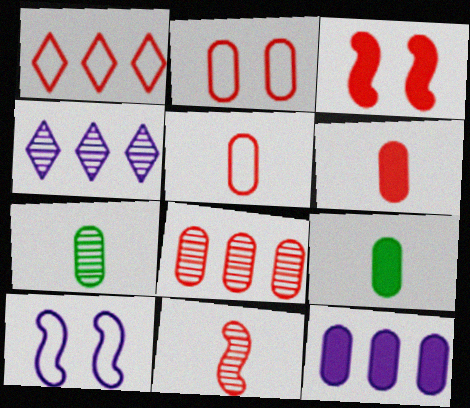[[2, 6, 8], 
[2, 7, 12]]